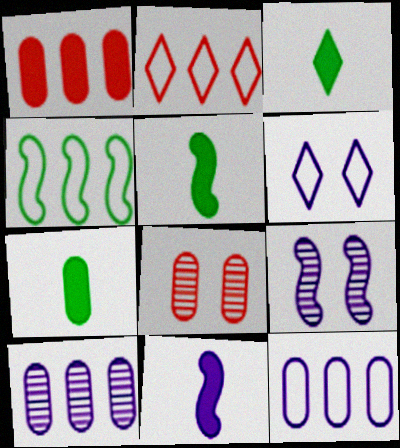[[2, 4, 12], 
[2, 7, 9], 
[3, 5, 7], 
[6, 10, 11], 
[7, 8, 12]]